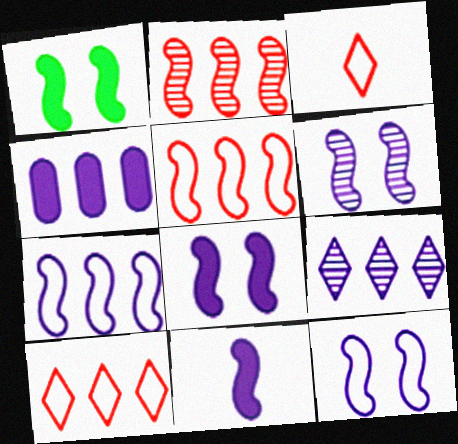[[4, 7, 9], 
[6, 7, 11], 
[6, 8, 12]]